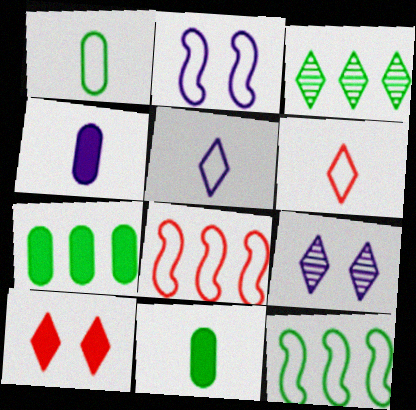[[3, 5, 10], 
[3, 7, 12], 
[8, 9, 11]]